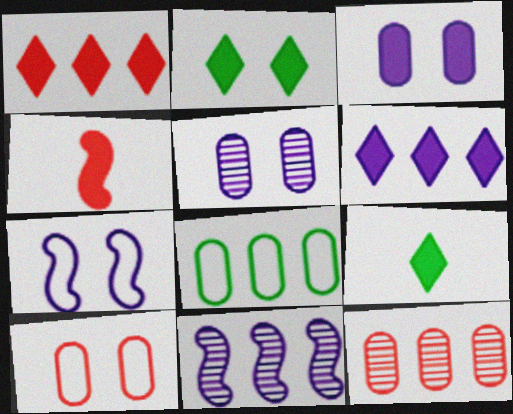[[1, 8, 11], 
[7, 9, 12], 
[9, 10, 11]]